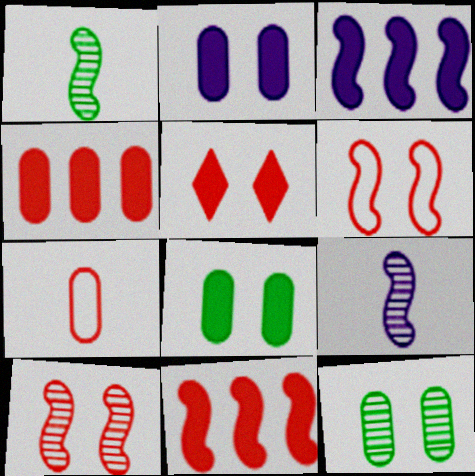[[1, 3, 6]]